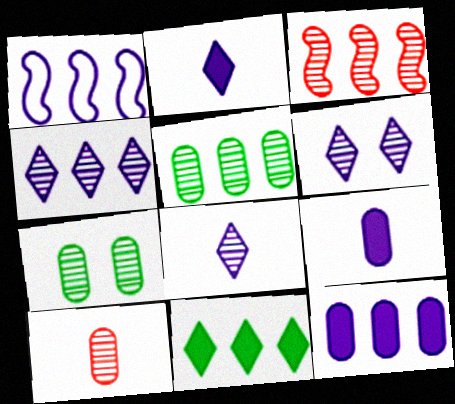[[1, 4, 12], 
[1, 6, 9], 
[3, 4, 5], 
[3, 7, 8], 
[4, 6, 8]]